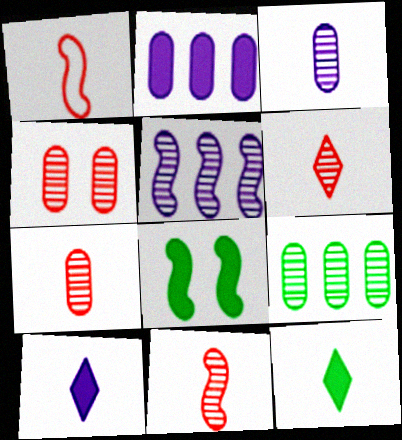[[1, 3, 12], 
[1, 5, 8], 
[3, 4, 9], 
[6, 7, 11]]